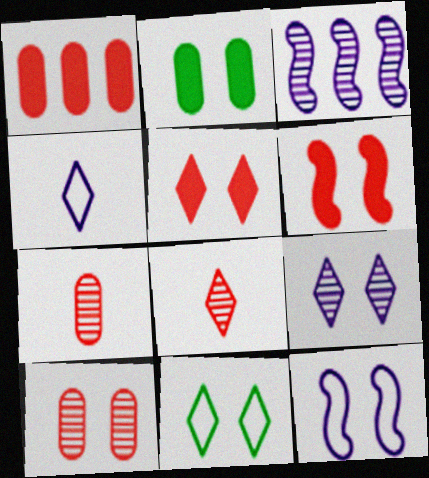[[5, 9, 11]]